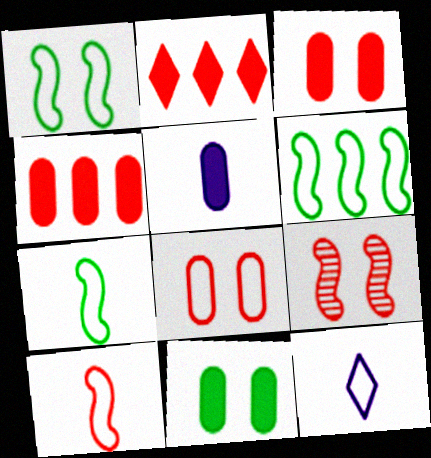[[1, 6, 7], 
[4, 5, 11], 
[6, 8, 12]]